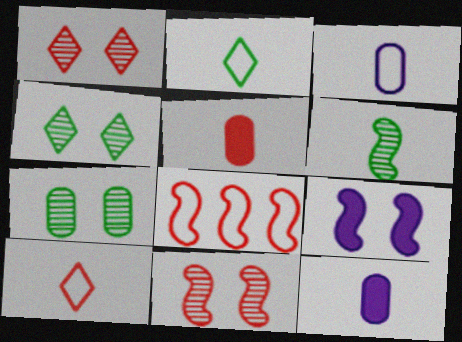[[1, 5, 8], 
[4, 8, 12], 
[6, 8, 9], 
[6, 10, 12]]